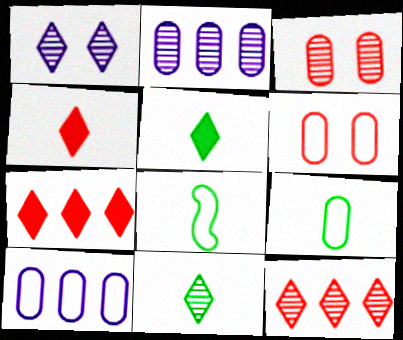[[1, 11, 12], 
[6, 9, 10]]